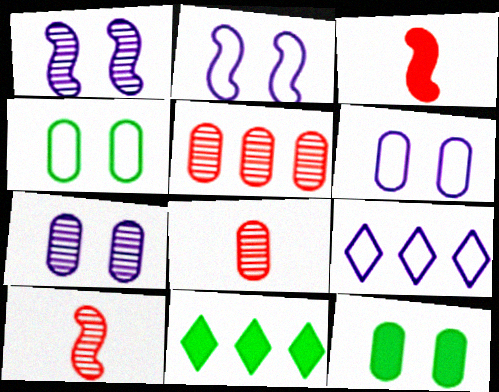[[2, 8, 11], 
[6, 10, 11], 
[9, 10, 12]]